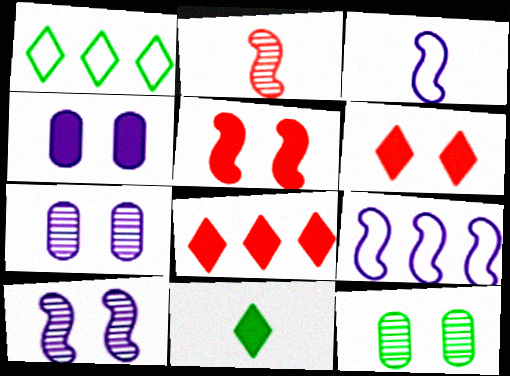[[1, 2, 4], 
[3, 8, 12]]